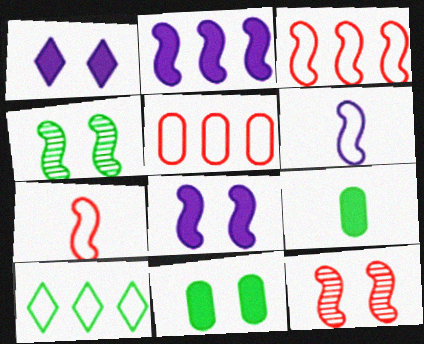[[2, 4, 7], 
[4, 9, 10]]